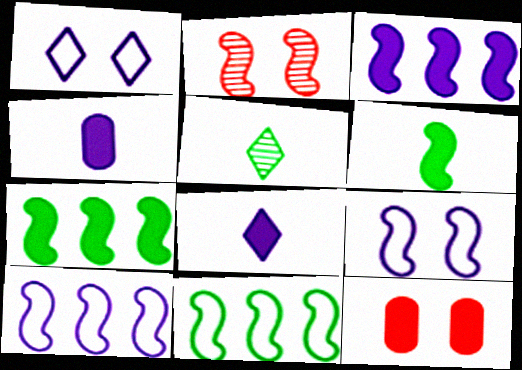[[2, 6, 10], 
[5, 10, 12], 
[7, 8, 12]]